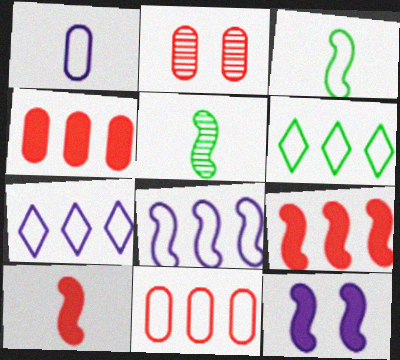[[6, 8, 11]]